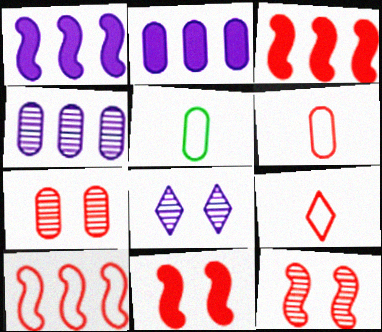[[2, 5, 7], 
[3, 5, 8], 
[3, 7, 9]]